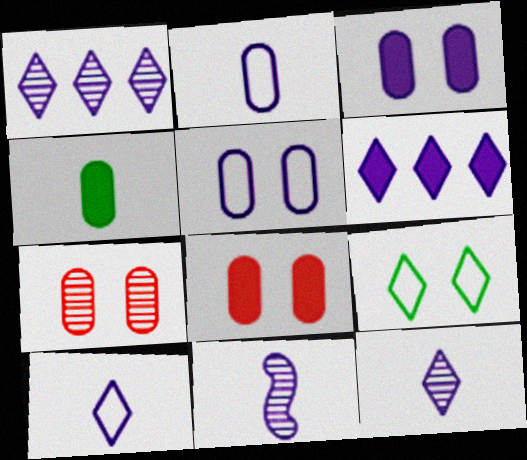[[5, 6, 11]]